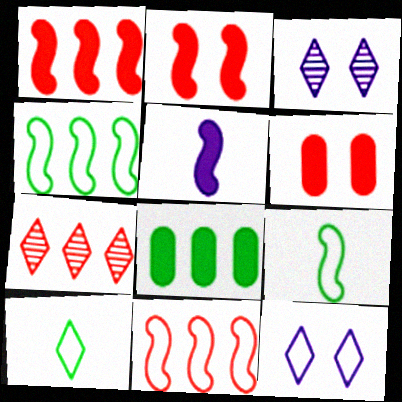[]